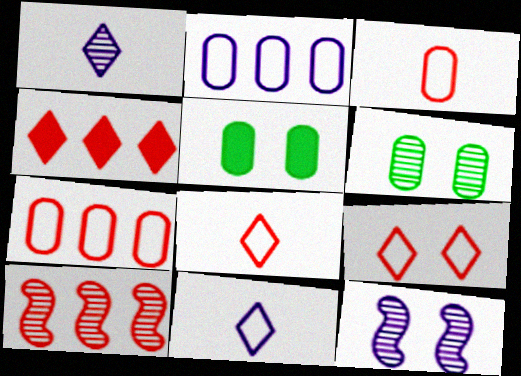[[1, 6, 10], 
[4, 7, 10], 
[5, 9, 12], 
[5, 10, 11]]